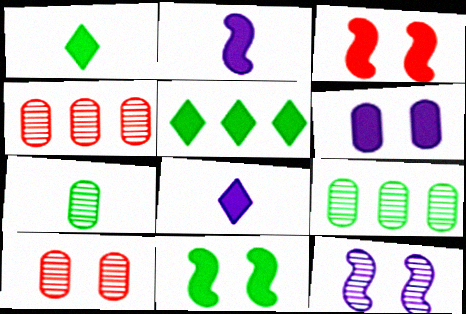[]